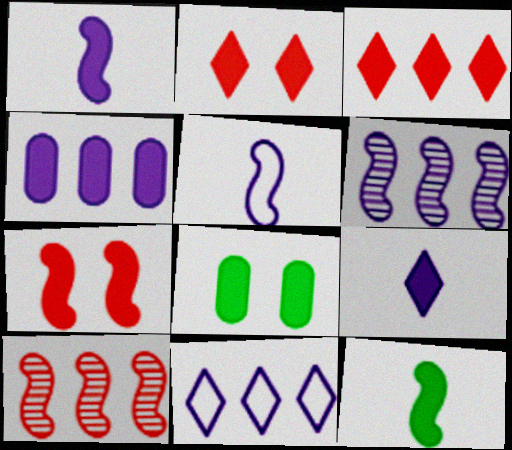[[1, 3, 8], 
[2, 4, 12], 
[4, 6, 11]]